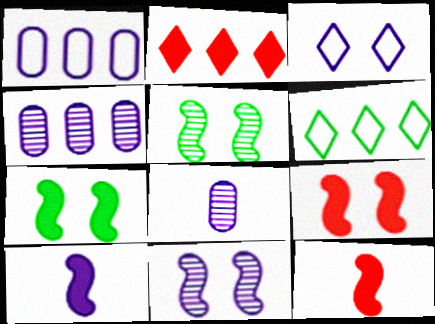[[3, 4, 10], 
[6, 8, 9]]